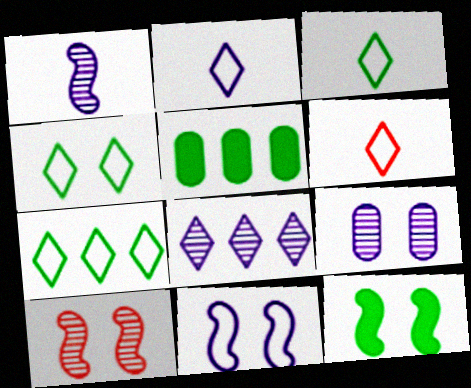[[1, 8, 9], 
[2, 3, 6], 
[2, 5, 10], 
[3, 4, 7], 
[10, 11, 12]]